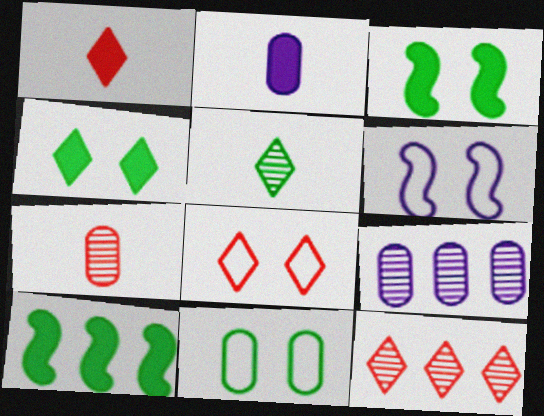[[1, 8, 12], 
[5, 10, 11], 
[6, 8, 11]]